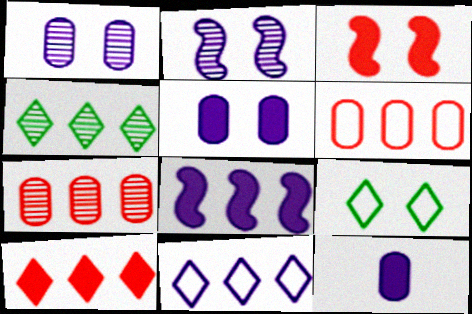[[1, 3, 9], 
[2, 11, 12], 
[4, 6, 8], 
[4, 10, 11]]